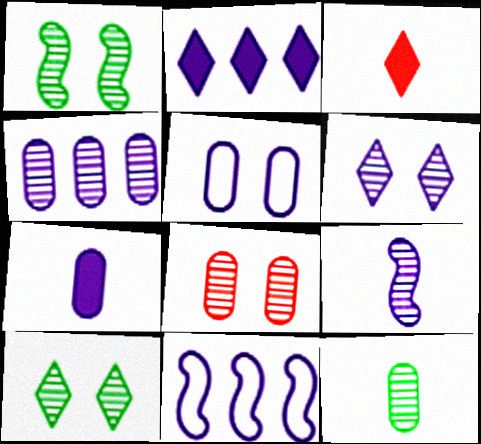[[1, 6, 8], 
[2, 4, 11], 
[2, 5, 9], 
[4, 5, 7], 
[4, 6, 9], 
[4, 8, 12], 
[6, 7, 11]]